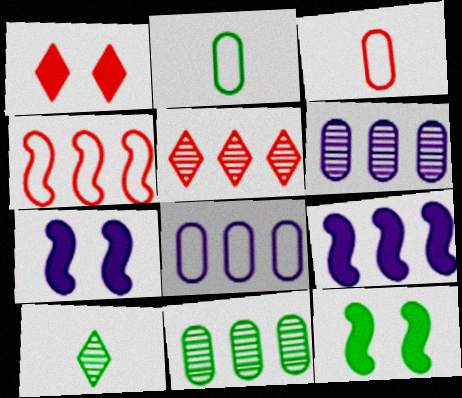[[2, 5, 7]]